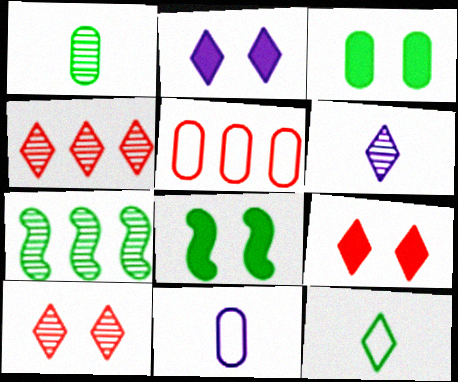[[2, 4, 12], 
[3, 7, 12], 
[4, 8, 11], 
[5, 6, 8], 
[7, 9, 11]]